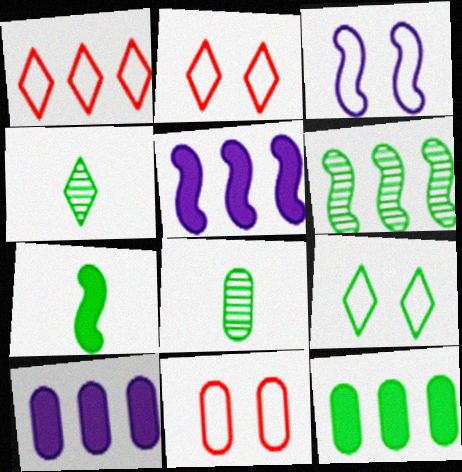[[1, 6, 10], 
[2, 5, 8], 
[3, 9, 11], 
[4, 5, 11], 
[8, 10, 11]]